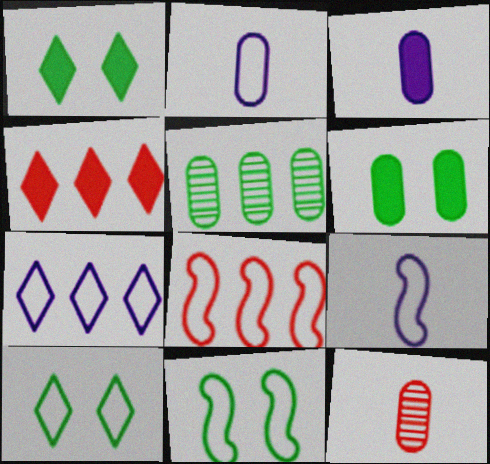[[2, 8, 10], 
[8, 9, 11]]